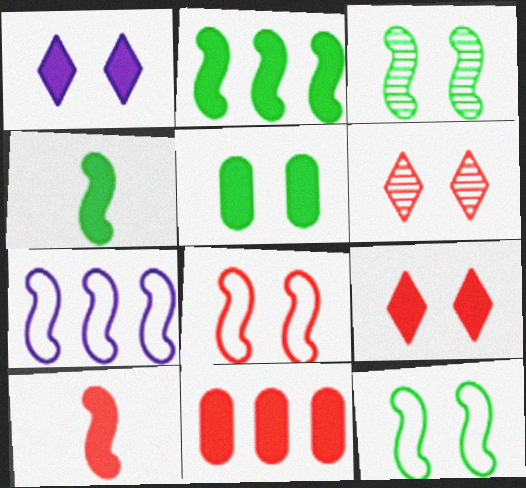[[1, 4, 11], 
[3, 7, 10], 
[9, 10, 11]]